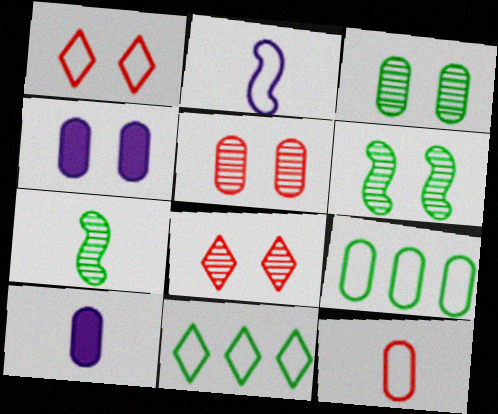[[1, 2, 9], 
[1, 4, 6], 
[5, 9, 10]]